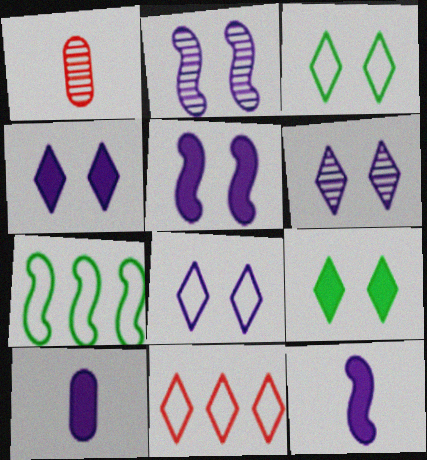[[1, 4, 7], 
[4, 6, 8]]